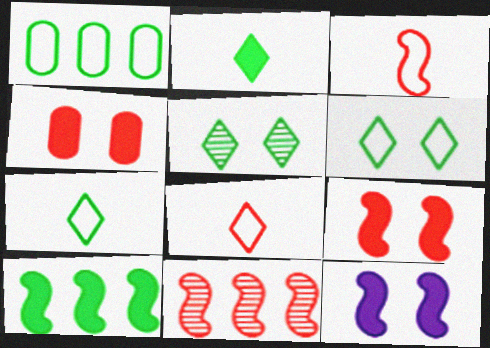[[3, 9, 11], 
[4, 8, 11]]